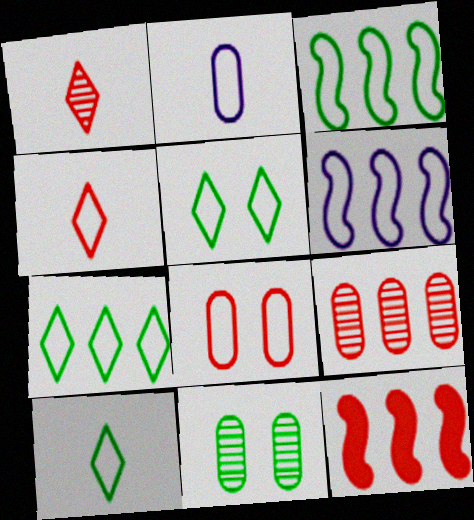[[1, 8, 12], 
[5, 7, 10], 
[6, 8, 10]]